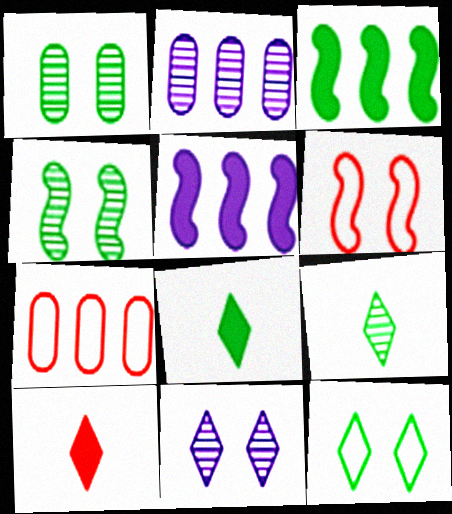[[2, 6, 8]]